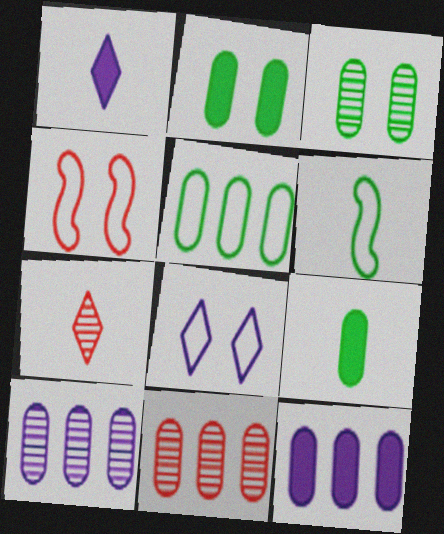[[3, 5, 9], 
[5, 11, 12]]